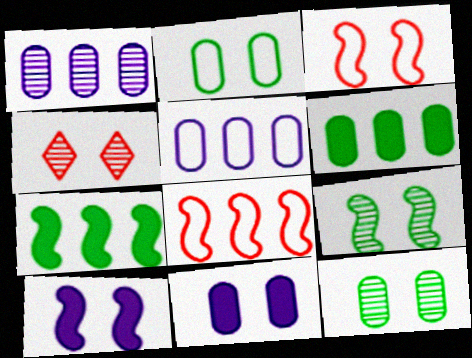[[2, 4, 10], 
[3, 9, 10]]